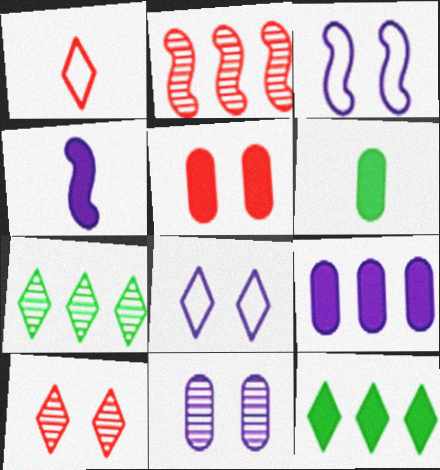[[1, 2, 5], 
[2, 6, 8], 
[4, 5, 12], 
[5, 6, 9]]